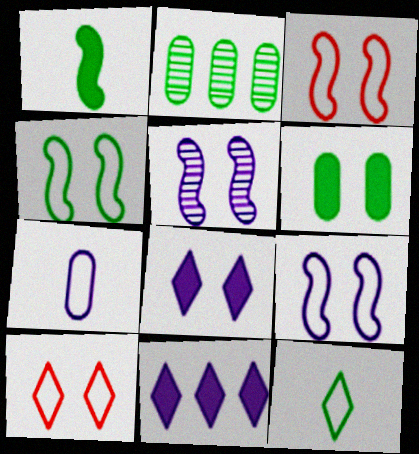[[3, 4, 9], 
[5, 6, 10], 
[5, 7, 11]]